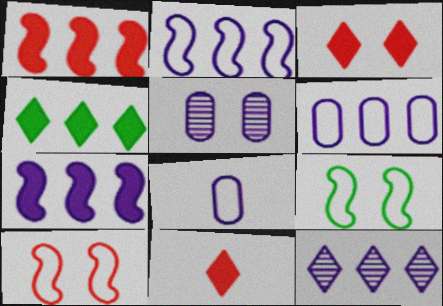[[3, 5, 9], 
[6, 7, 12]]